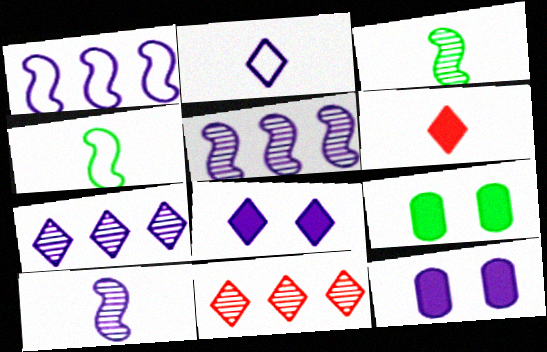[[2, 5, 12], 
[2, 7, 8], 
[4, 11, 12]]